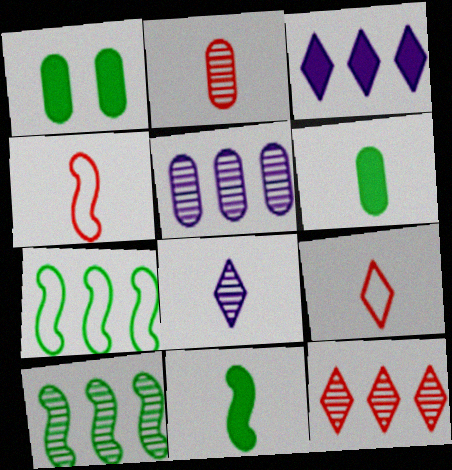[[4, 6, 8], 
[5, 10, 12]]